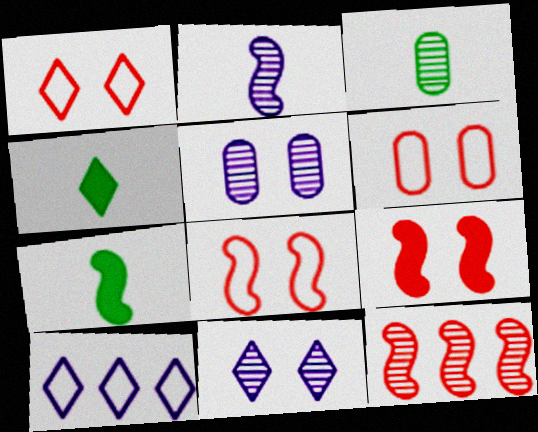[[1, 6, 8], 
[3, 9, 10], 
[3, 11, 12]]